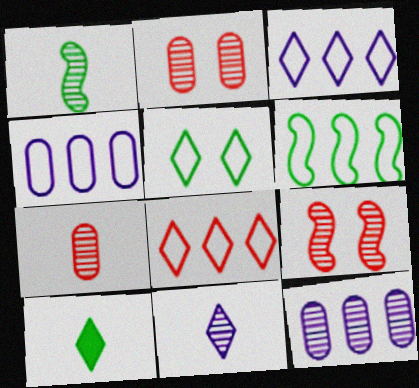[[1, 7, 11], 
[4, 6, 8], 
[4, 9, 10]]